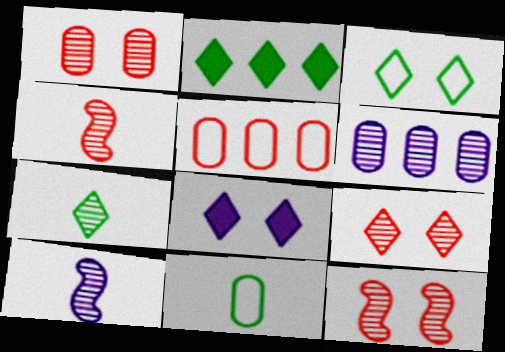[[1, 9, 12], 
[2, 3, 7], 
[3, 8, 9], 
[6, 7, 12]]